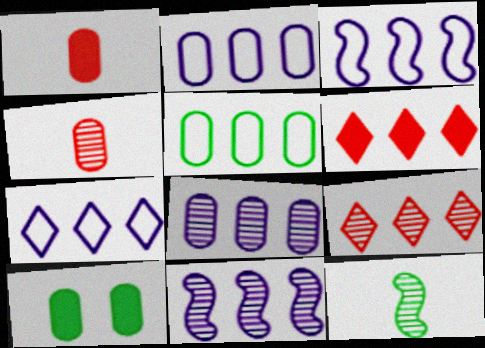[[2, 3, 7], 
[2, 4, 10], 
[5, 6, 11]]